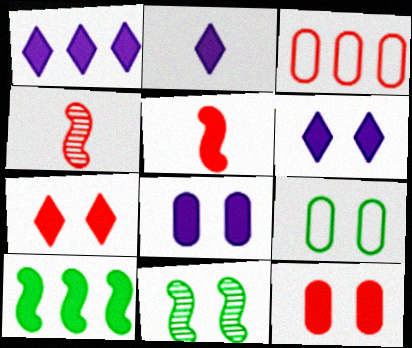[[1, 2, 6], 
[1, 4, 9], 
[2, 3, 11], 
[2, 10, 12], 
[3, 4, 7]]